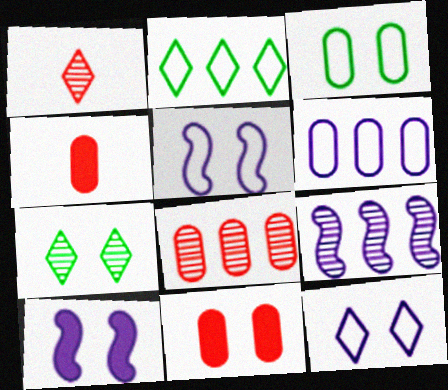[[5, 7, 11]]